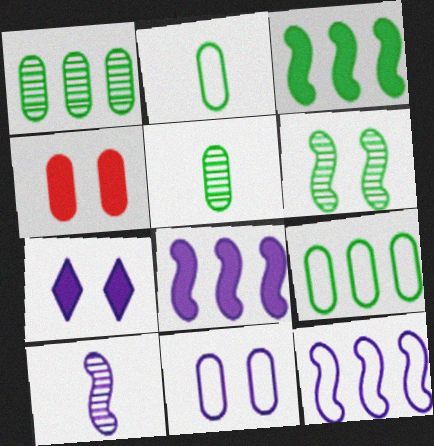[]